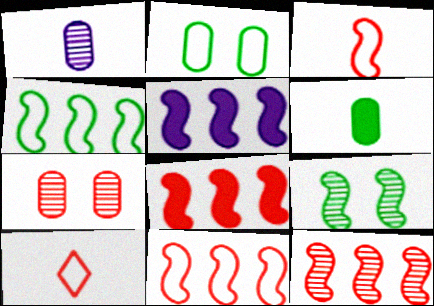[[3, 5, 9], 
[4, 5, 12], 
[7, 8, 10], 
[8, 11, 12]]